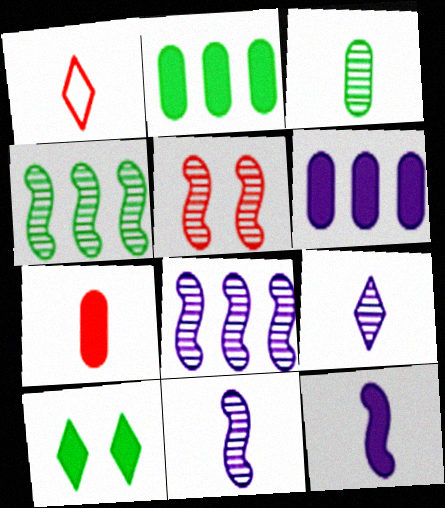[[1, 3, 12], 
[4, 5, 11]]